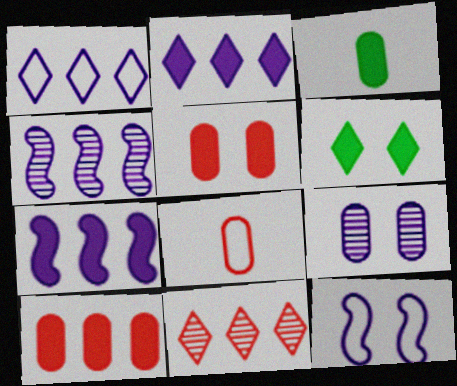[[3, 11, 12], 
[4, 6, 8]]